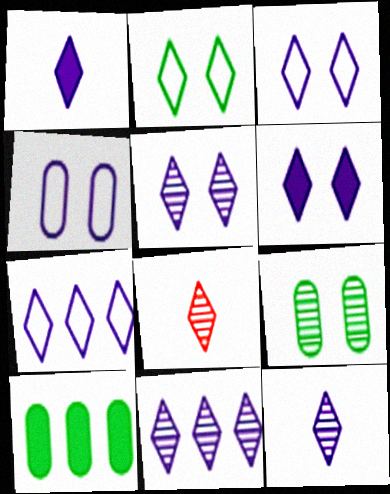[[1, 3, 11], 
[1, 5, 7], 
[3, 5, 6], 
[5, 11, 12], 
[6, 7, 12]]